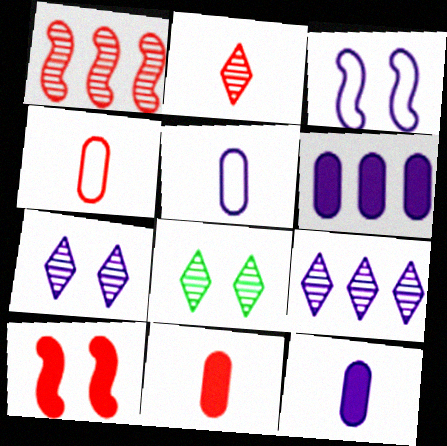[[2, 8, 9], 
[3, 9, 12]]